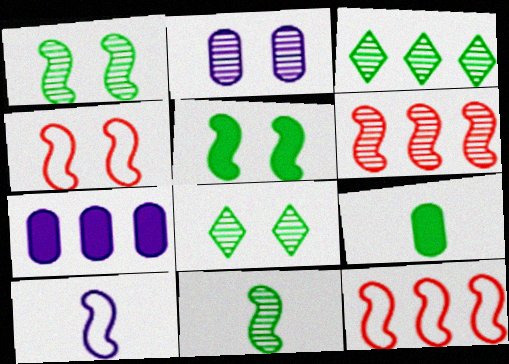[[3, 7, 12], 
[5, 6, 10]]